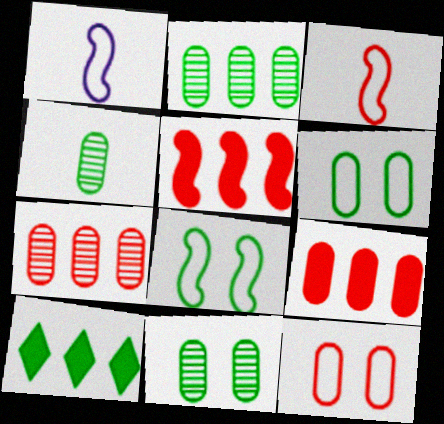[[2, 4, 11], 
[4, 8, 10]]